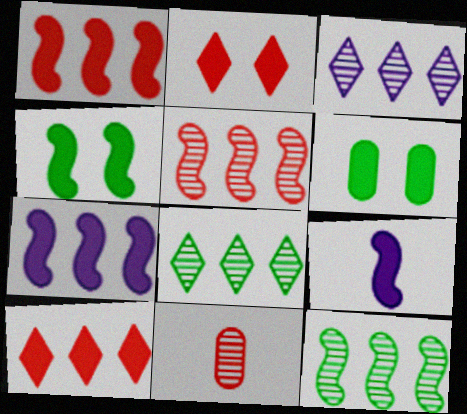[[1, 4, 9], 
[6, 9, 10]]